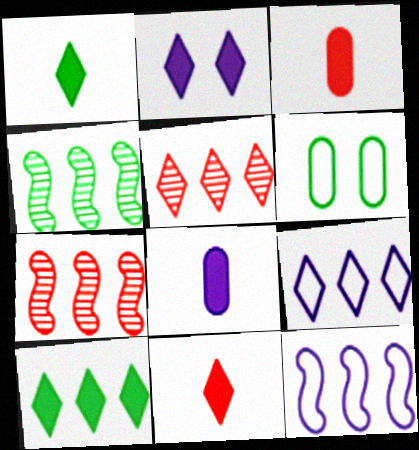[[1, 4, 6], 
[2, 10, 11], 
[5, 9, 10]]